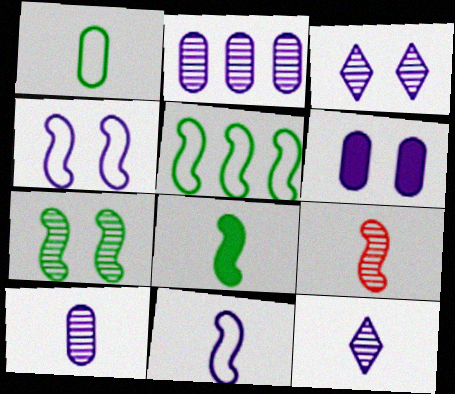[[3, 4, 6], 
[5, 7, 8], 
[8, 9, 11]]